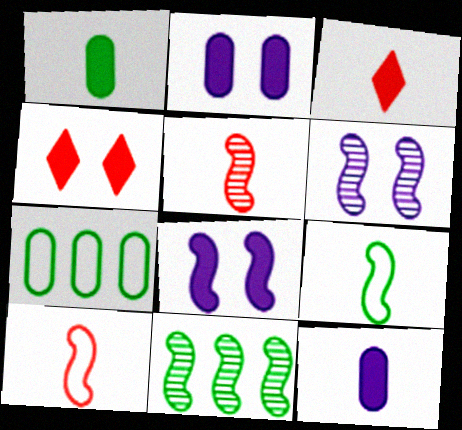[[3, 6, 7], 
[5, 6, 11], 
[8, 10, 11]]